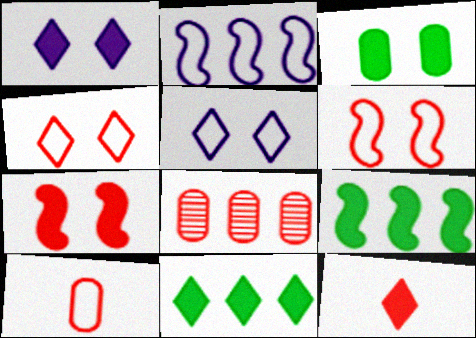[[1, 3, 7], 
[1, 11, 12], 
[2, 8, 11], 
[6, 8, 12]]